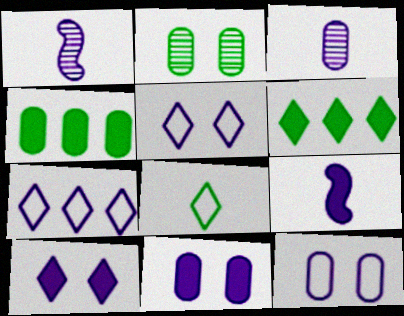[[1, 7, 11]]